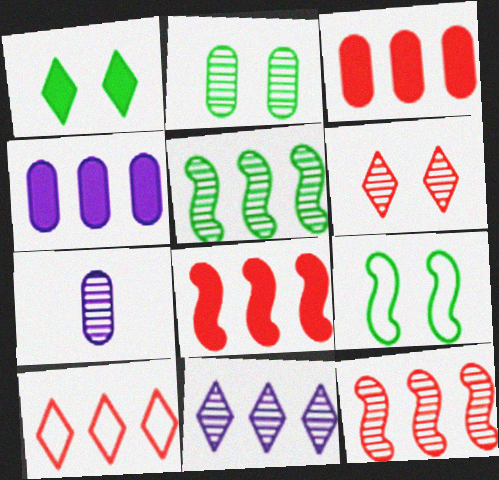[[1, 2, 9], 
[3, 10, 12], 
[4, 5, 10], 
[5, 6, 7]]